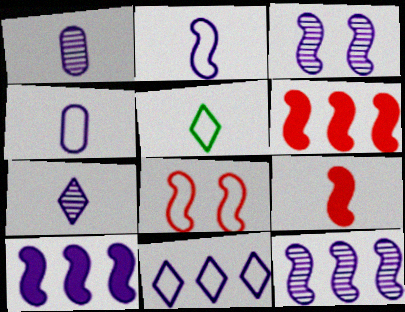[[1, 5, 9], 
[2, 3, 10]]